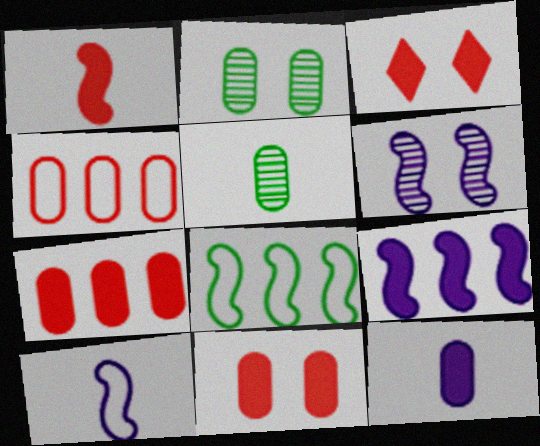[[1, 3, 7], 
[1, 6, 8], 
[2, 4, 12], 
[6, 9, 10]]